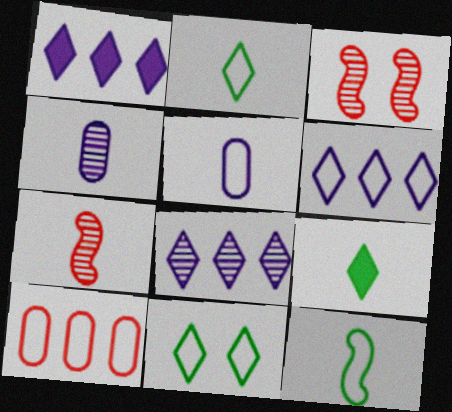[[1, 6, 8], 
[5, 7, 9]]